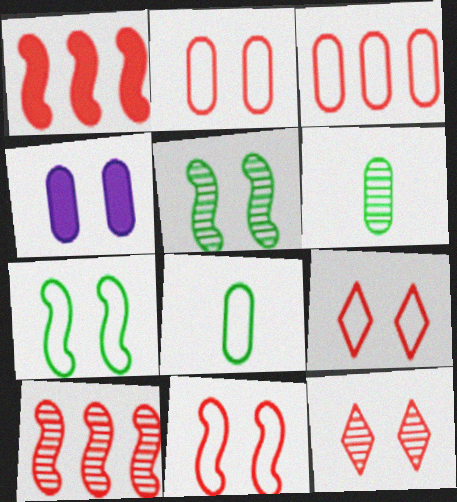[[2, 9, 11], 
[3, 4, 6], 
[4, 5, 9], 
[4, 7, 12]]